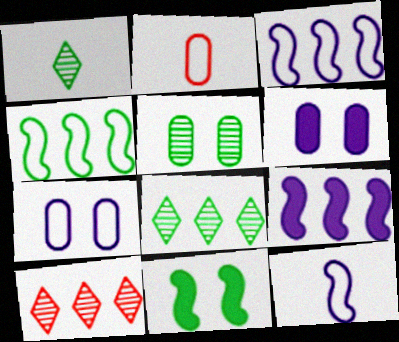[]